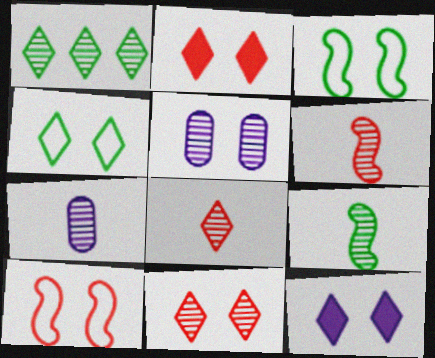[[1, 5, 6], 
[2, 3, 5], 
[4, 11, 12], 
[7, 8, 9]]